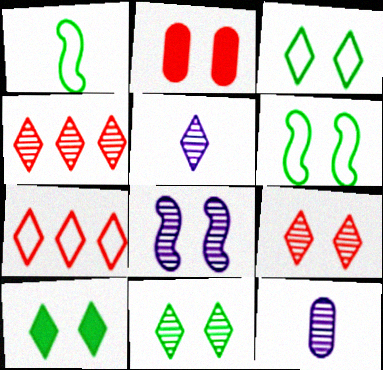[[2, 3, 8], 
[3, 10, 11], 
[4, 5, 11], 
[5, 7, 10]]